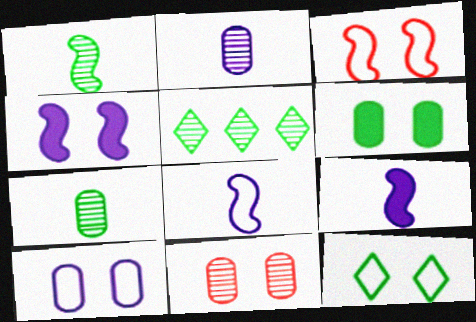[[3, 10, 12], 
[4, 11, 12], 
[6, 10, 11]]